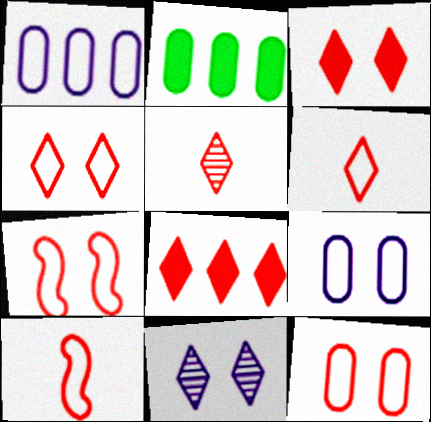[[2, 10, 11], 
[4, 5, 8], 
[4, 7, 12]]